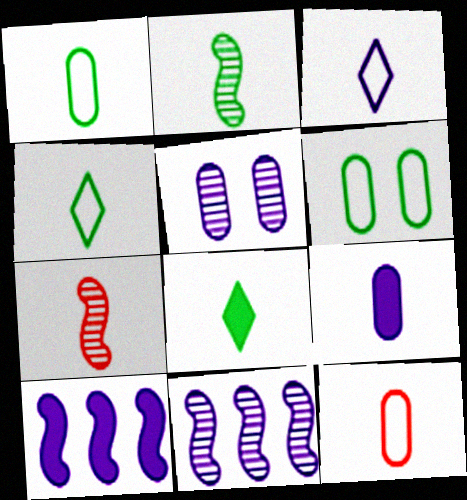[[1, 2, 8], 
[3, 5, 10], 
[4, 7, 9]]